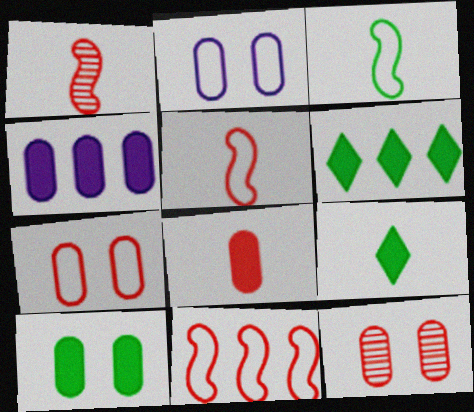[[1, 2, 6], 
[2, 10, 12], 
[4, 8, 10]]